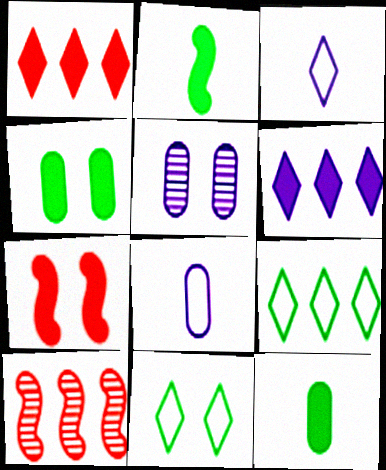[[3, 4, 10], 
[5, 7, 11], 
[6, 7, 12]]